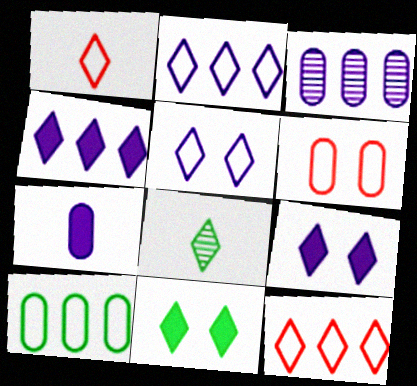[[8, 9, 12]]